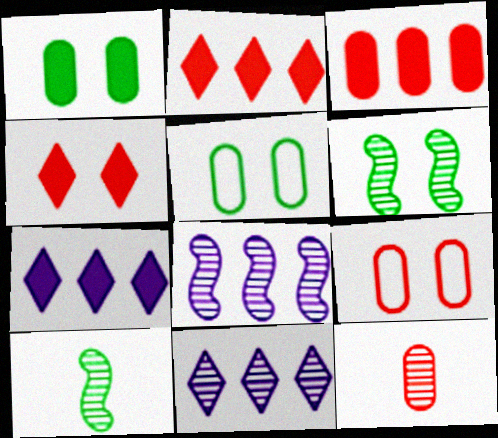[[3, 9, 12], 
[6, 11, 12], 
[7, 9, 10]]